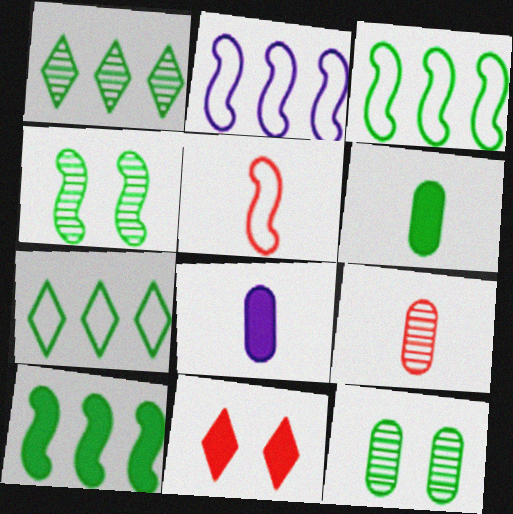[[4, 6, 7], 
[8, 10, 11]]